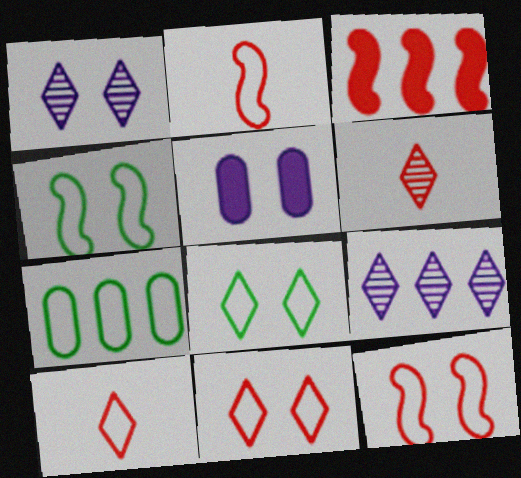[[3, 7, 9]]